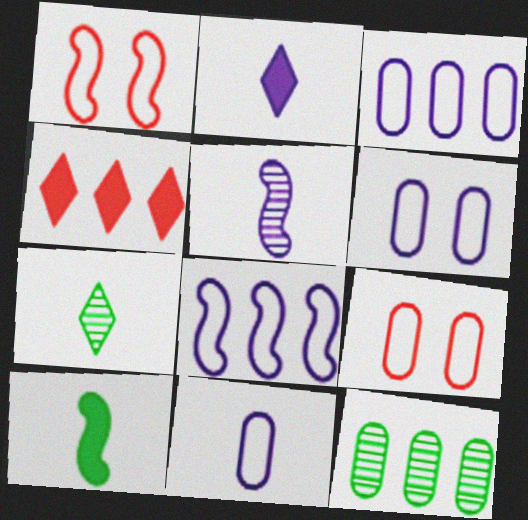[[1, 2, 12], 
[2, 5, 11], 
[3, 6, 11], 
[4, 8, 12]]